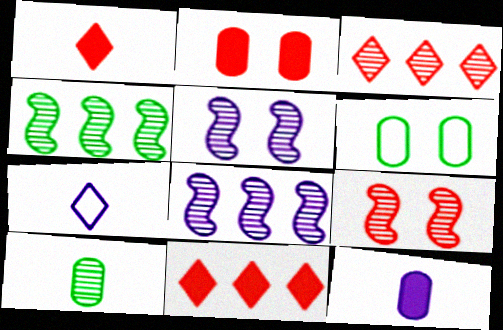[[1, 6, 8], 
[2, 4, 7], 
[3, 5, 10]]